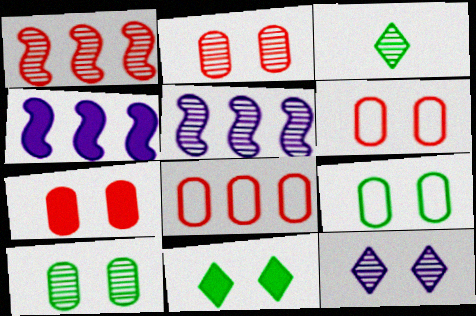[[2, 3, 5], 
[2, 6, 7], 
[3, 4, 6]]